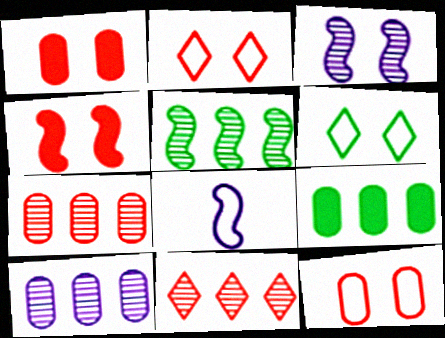[[1, 3, 6], 
[4, 5, 8], 
[5, 10, 11]]